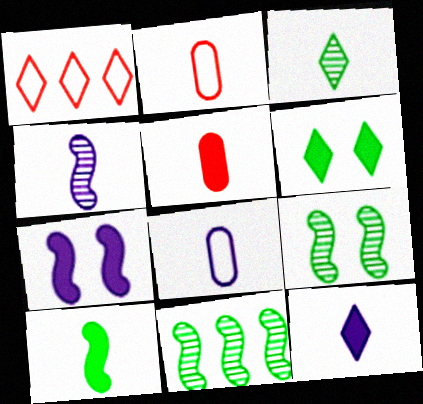[[4, 8, 12], 
[5, 10, 12]]